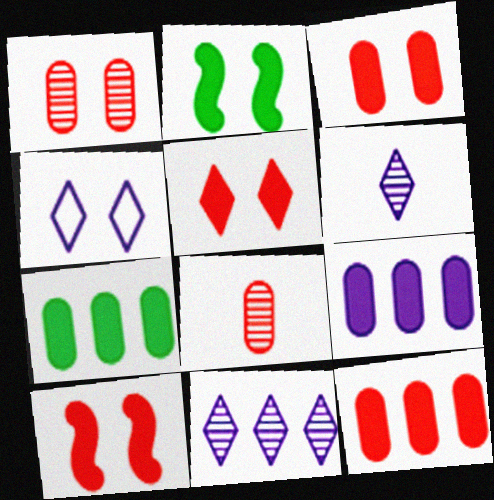[[1, 2, 4], 
[3, 5, 10], 
[7, 9, 12]]